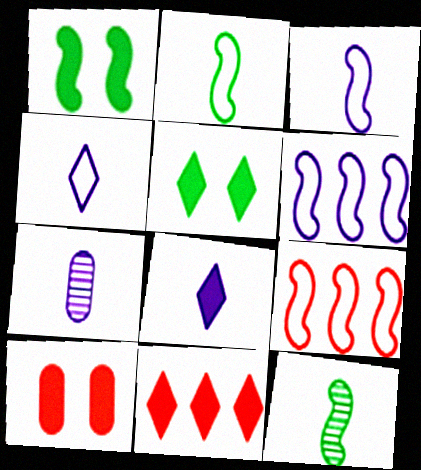[[3, 7, 8], 
[5, 7, 9], 
[5, 8, 11]]